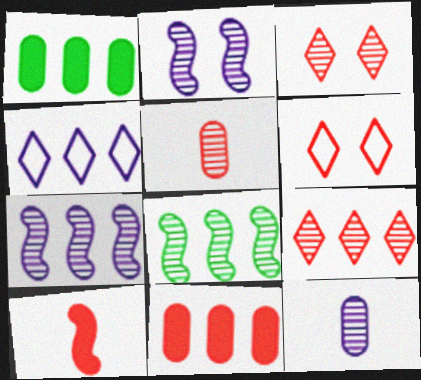[[3, 8, 12], 
[4, 8, 11]]